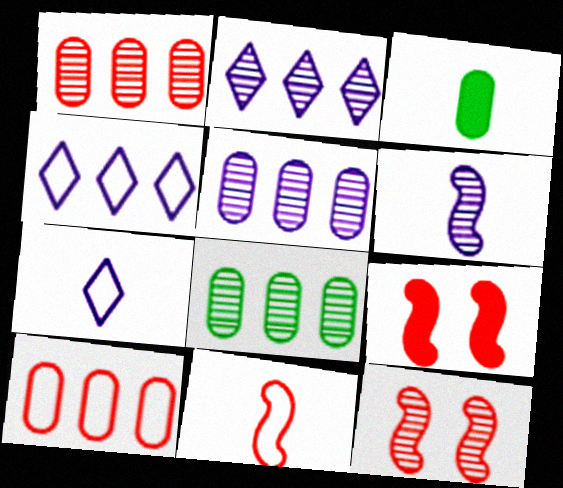[[1, 5, 8], 
[3, 4, 12], 
[7, 8, 9]]